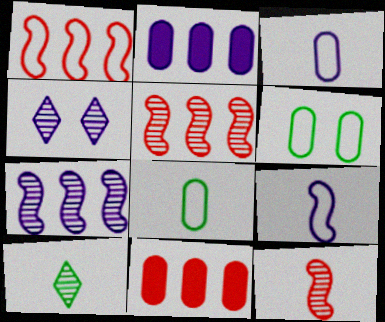[[2, 4, 9]]